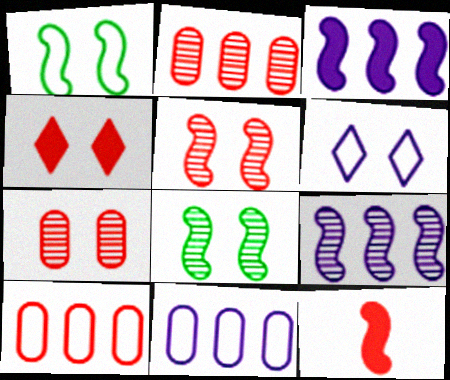[[1, 9, 12]]